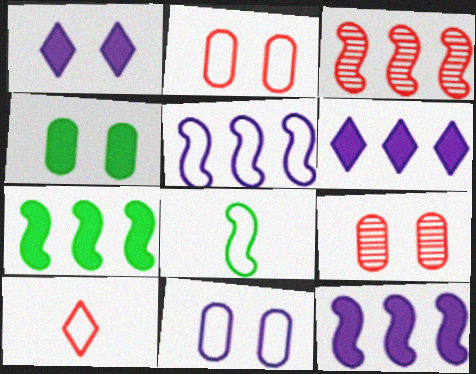[[3, 5, 7], 
[4, 9, 11], 
[6, 8, 9]]